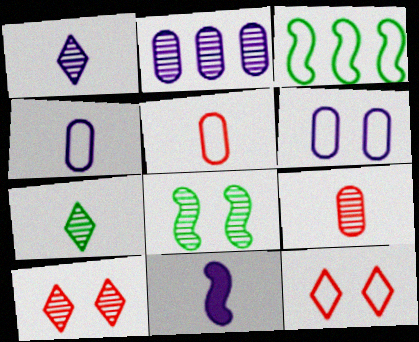[[1, 4, 11], 
[3, 4, 12], 
[5, 7, 11]]